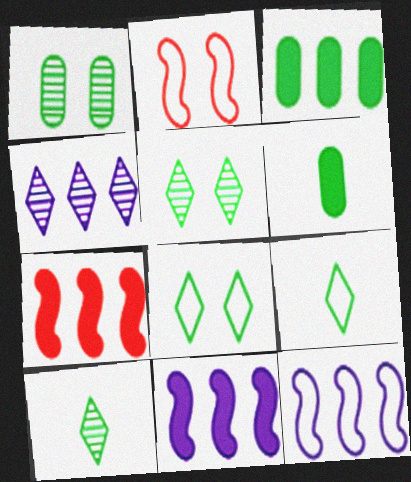[[2, 4, 6]]